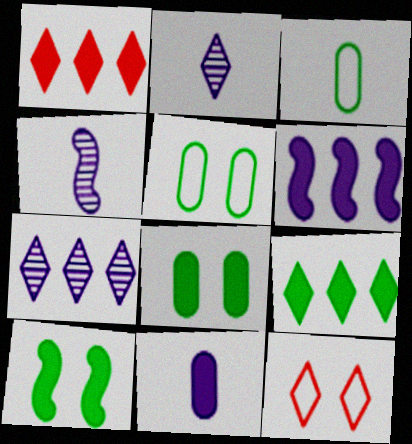[[1, 4, 5], 
[1, 10, 11], 
[2, 9, 12]]